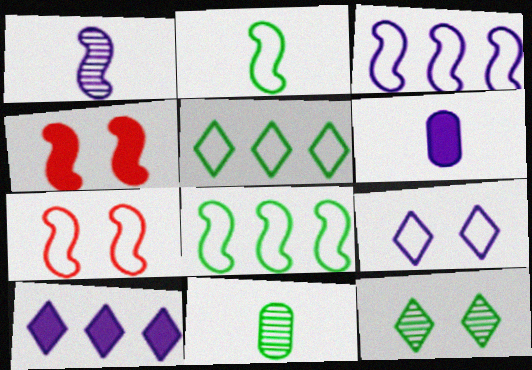[[1, 4, 8], 
[2, 3, 7], 
[7, 10, 11]]